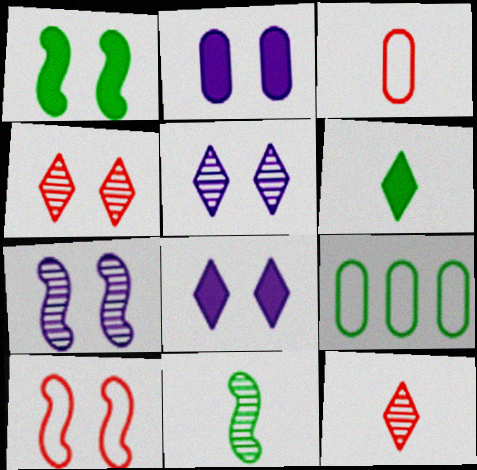[[1, 7, 10]]